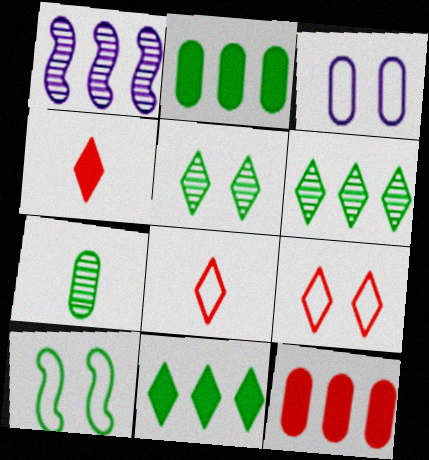[[3, 7, 12], 
[3, 9, 10], 
[7, 10, 11]]